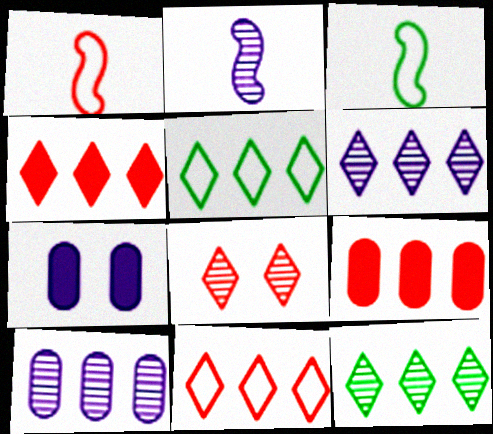[[1, 7, 12], 
[1, 8, 9], 
[4, 5, 6]]